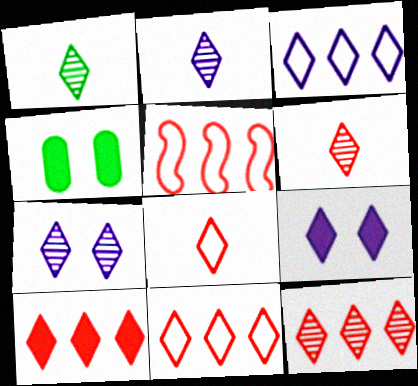[[1, 2, 6], 
[1, 7, 12], 
[1, 9, 11], 
[2, 3, 9], 
[2, 4, 5], 
[10, 11, 12]]